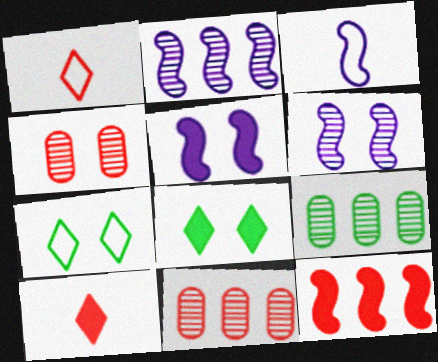[[1, 4, 12], 
[1, 5, 9], 
[2, 3, 5], 
[3, 8, 11], 
[4, 5, 7]]